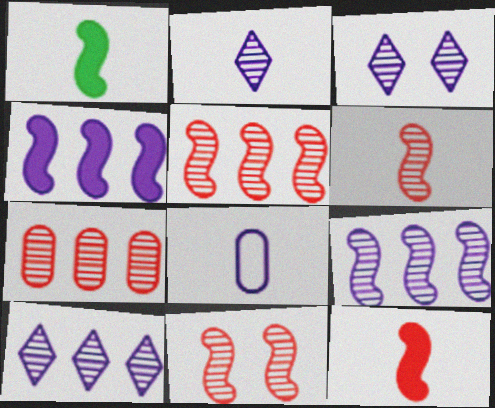[[2, 3, 10], 
[3, 4, 8], 
[5, 6, 11]]